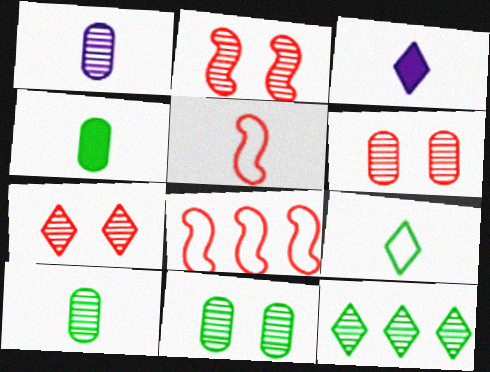[[1, 2, 12], 
[2, 6, 7], 
[3, 5, 10], 
[3, 8, 11]]